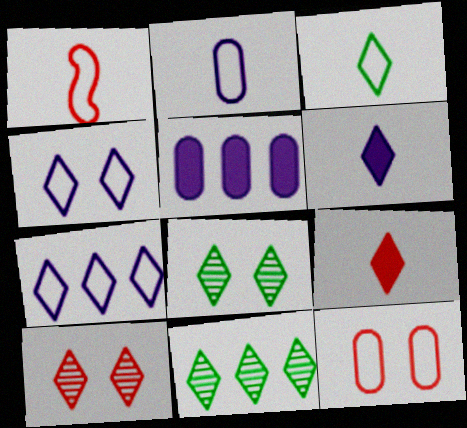[[1, 2, 3], 
[1, 5, 8], 
[4, 9, 11], 
[7, 8, 9]]